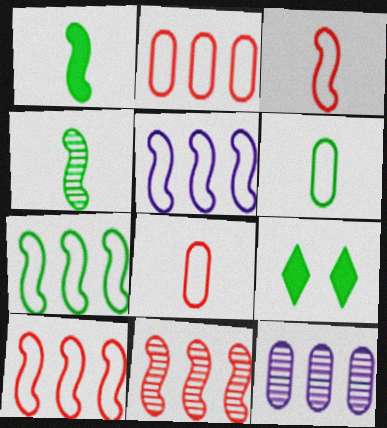[[3, 9, 12], 
[5, 7, 10]]